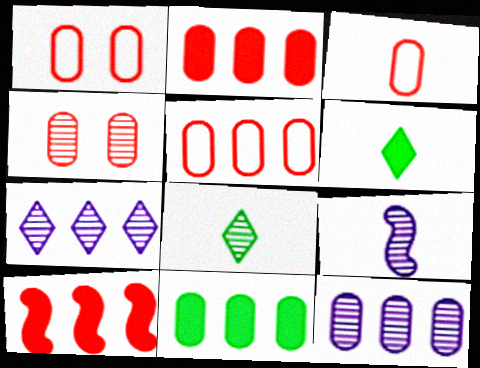[[1, 3, 5], 
[2, 3, 4], 
[3, 6, 9], 
[5, 11, 12]]